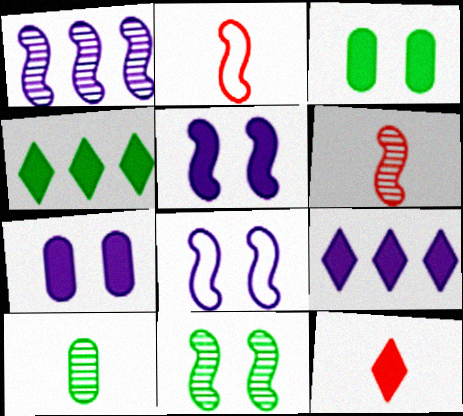[[1, 6, 11]]